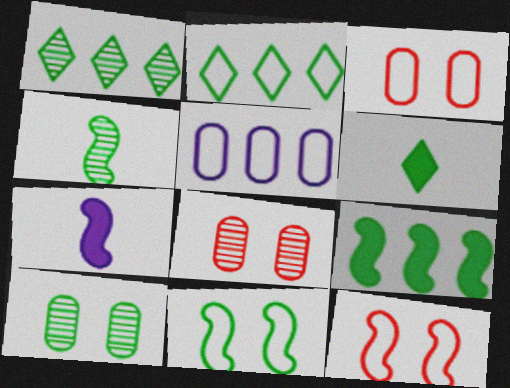[[1, 3, 7], 
[1, 4, 10], 
[2, 7, 8], 
[4, 9, 11]]